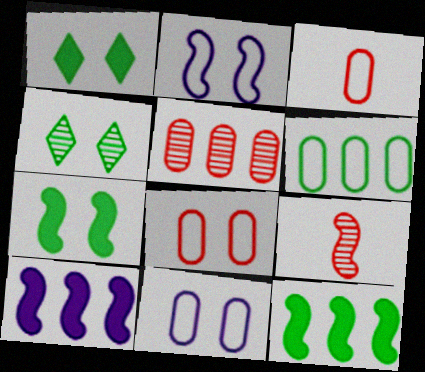[[2, 9, 12], 
[3, 4, 10], 
[3, 6, 11]]